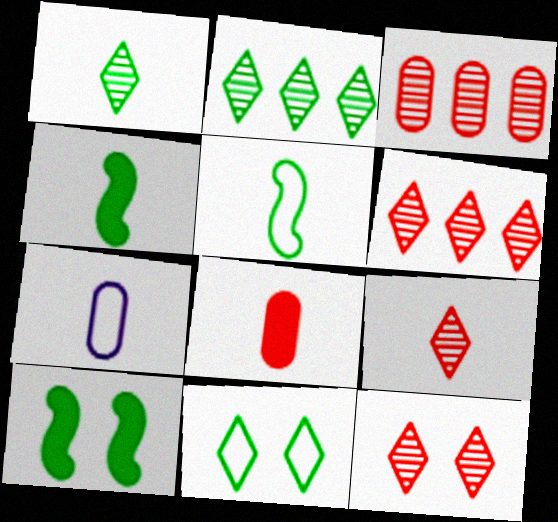[[4, 7, 9], 
[6, 7, 10], 
[6, 9, 12]]